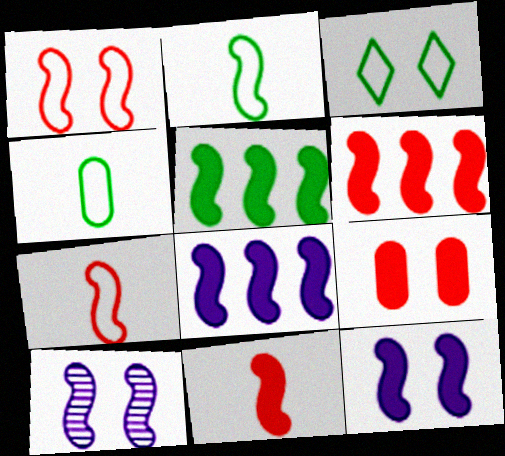[[2, 6, 10], 
[3, 9, 10], 
[5, 6, 8], 
[5, 7, 10], 
[5, 11, 12]]